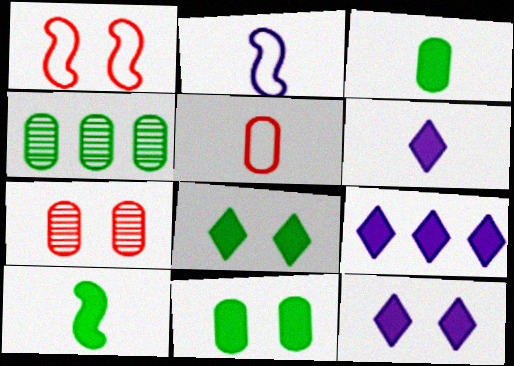[[1, 4, 6], 
[6, 9, 12]]